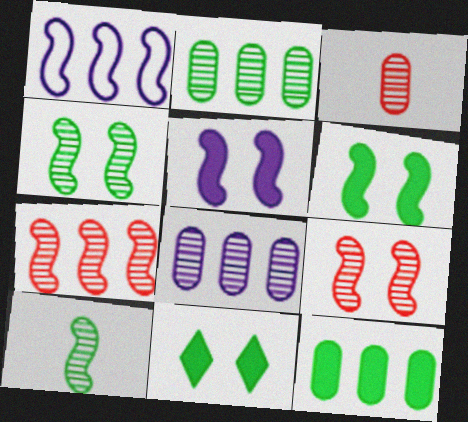[[1, 3, 11]]